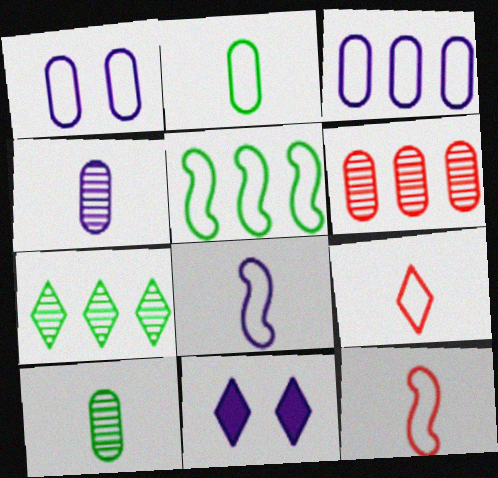[[1, 5, 9], 
[2, 8, 9], 
[7, 9, 11]]